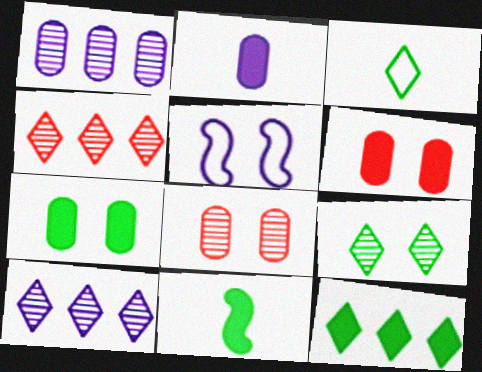[[2, 5, 10], 
[3, 9, 12], 
[5, 6, 9], 
[7, 11, 12]]